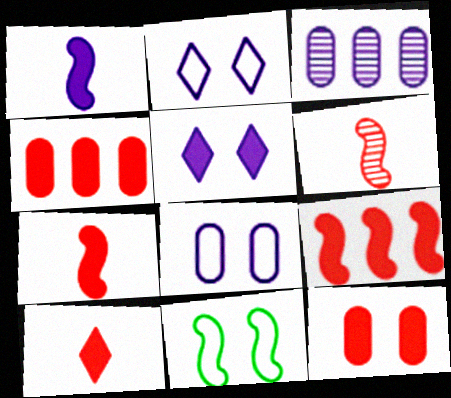[[1, 2, 3], 
[3, 10, 11], 
[9, 10, 12]]